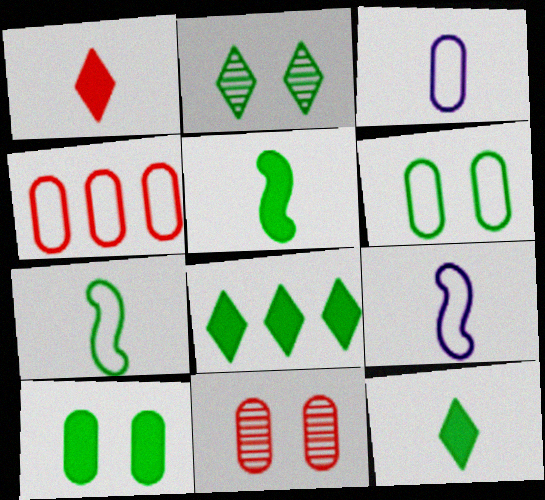[[3, 4, 6], 
[5, 8, 10], 
[8, 9, 11]]